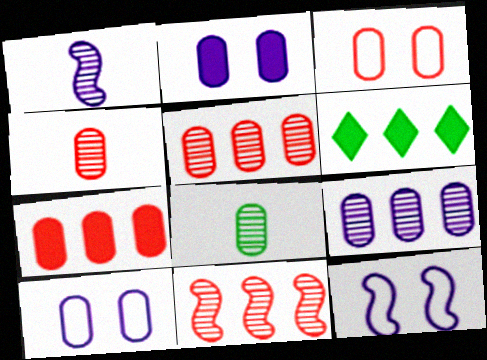[[1, 3, 6], 
[3, 4, 7], 
[4, 6, 12], 
[7, 8, 10]]